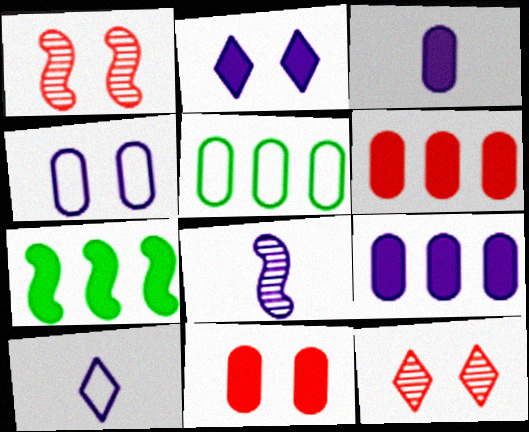[[3, 8, 10]]